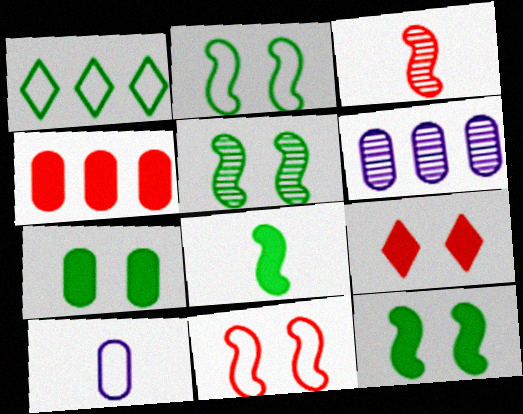[[1, 10, 11], 
[2, 5, 12]]